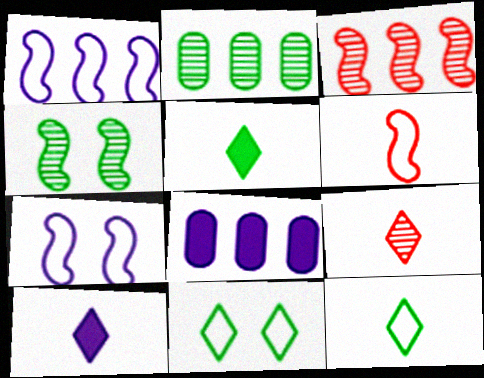[[9, 10, 12]]